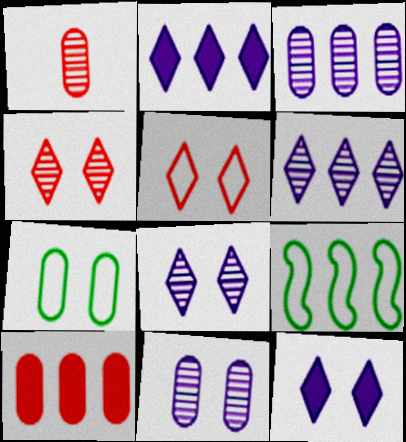[[1, 9, 12], 
[6, 9, 10]]